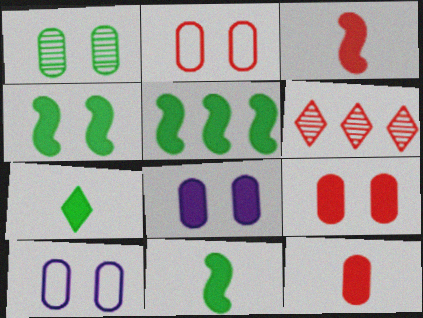[[1, 2, 8], 
[1, 9, 10], 
[2, 3, 6], 
[4, 5, 11], 
[6, 10, 11]]